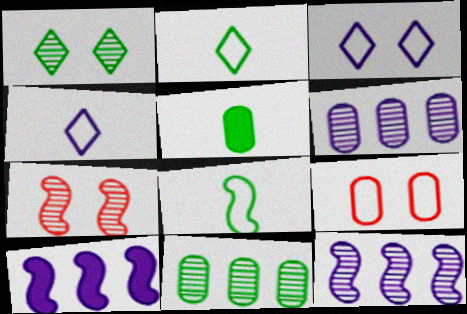[[5, 6, 9], 
[7, 8, 10]]